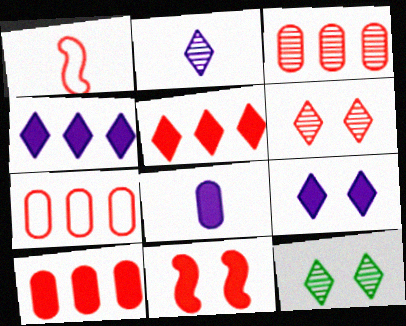[[1, 6, 10], 
[3, 7, 10]]